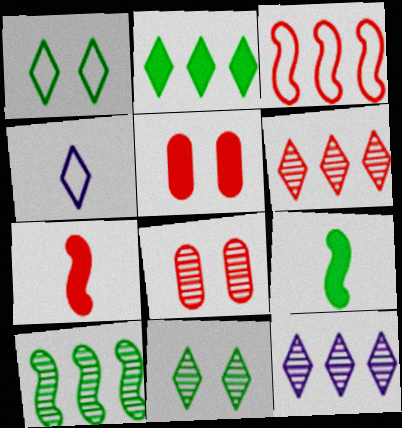[[4, 5, 10]]